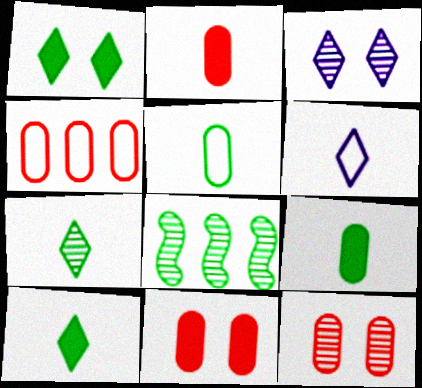[[1, 5, 8], 
[2, 4, 12], 
[6, 8, 11]]